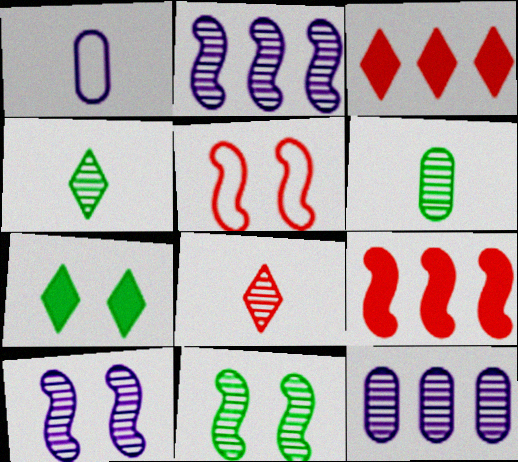[[1, 3, 11], 
[8, 11, 12]]